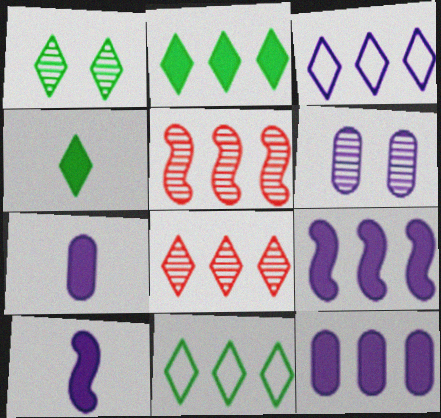[[1, 4, 11], 
[2, 3, 8], 
[3, 6, 10], 
[5, 11, 12]]